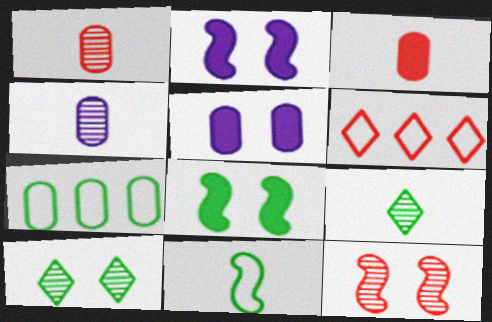[[1, 5, 7], 
[3, 6, 12], 
[4, 6, 8], 
[7, 8, 9]]